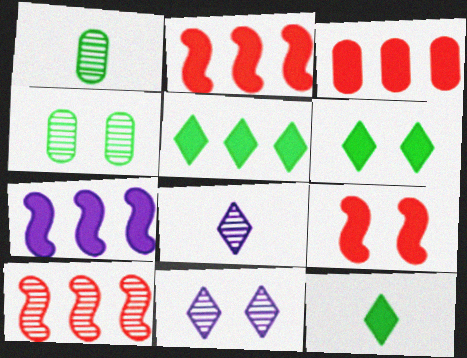[[1, 10, 11], 
[3, 5, 7], 
[4, 8, 10], 
[5, 6, 12]]